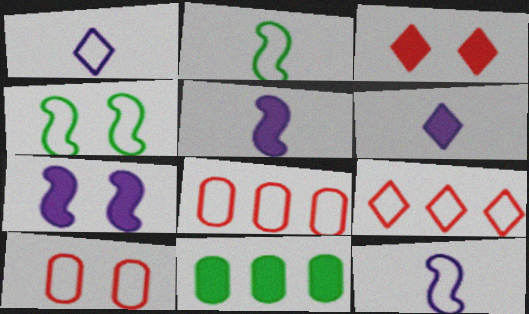[[1, 4, 8], 
[3, 5, 11]]